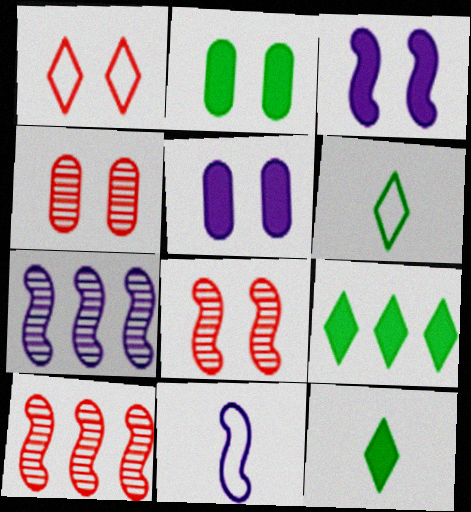[[3, 7, 11], 
[4, 9, 11], 
[5, 6, 10]]